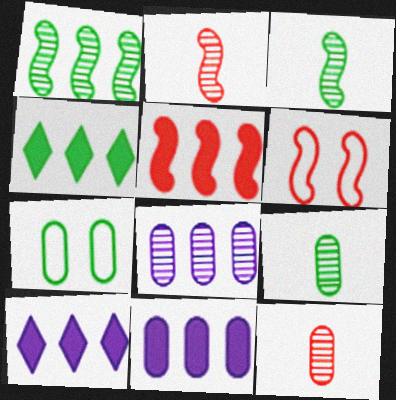[[2, 5, 6], 
[2, 7, 10], 
[3, 4, 7], 
[4, 5, 11], 
[6, 9, 10], 
[7, 11, 12]]